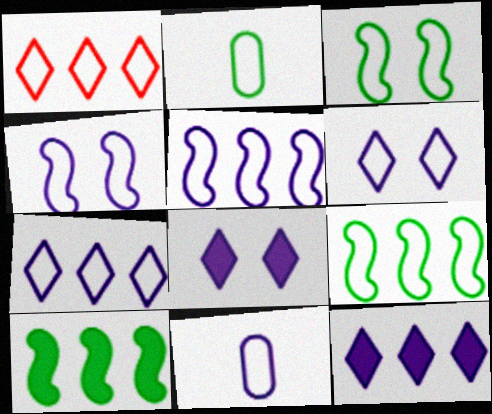[[1, 2, 4], 
[1, 3, 11], 
[4, 7, 11], 
[5, 6, 11]]